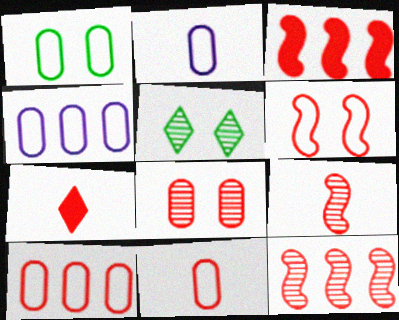[[1, 2, 10], 
[1, 4, 11], 
[2, 3, 5], 
[3, 6, 9], 
[7, 9, 11]]